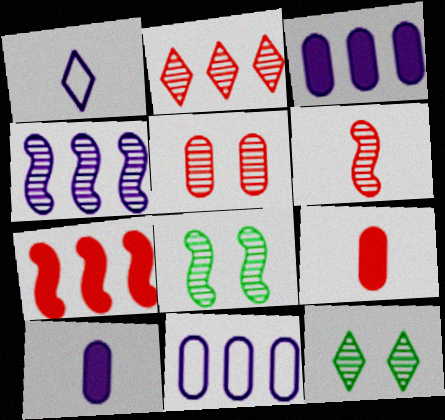[[2, 5, 6], 
[4, 6, 8]]